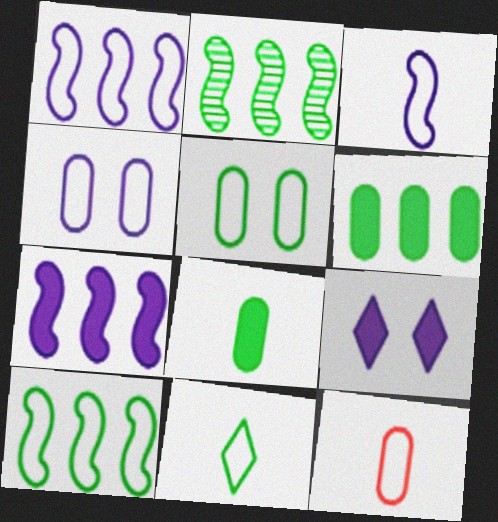[[2, 9, 12], 
[3, 11, 12], 
[5, 10, 11]]